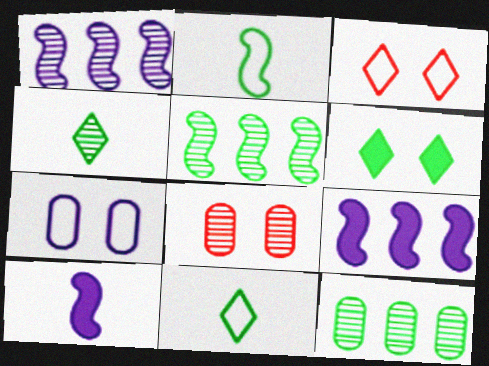[[1, 4, 8], 
[2, 6, 12], 
[3, 10, 12], 
[8, 9, 11]]